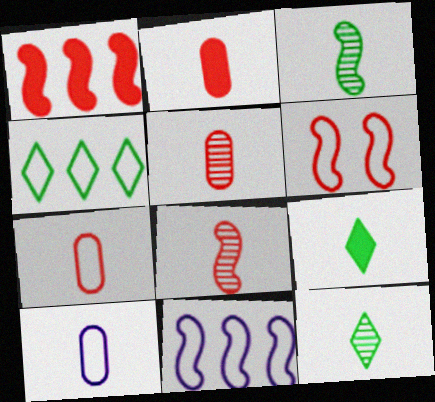[[1, 6, 8], 
[2, 5, 7], 
[4, 6, 10], 
[8, 9, 10]]